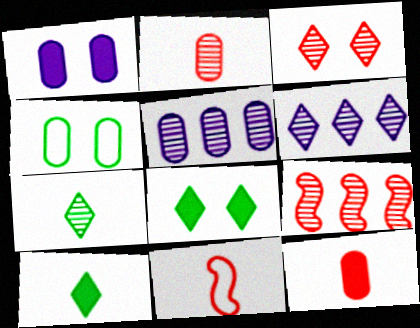[[2, 3, 9], 
[3, 6, 7], 
[4, 5, 12], 
[5, 8, 11]]